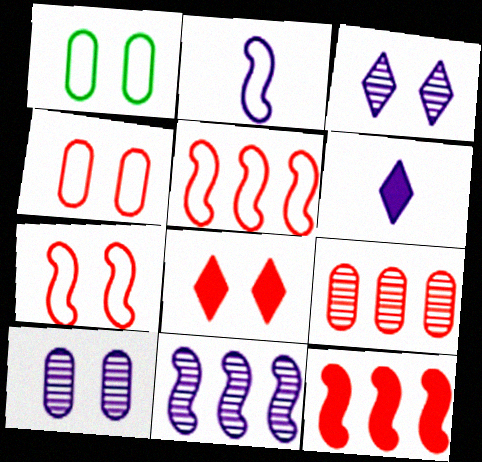[]